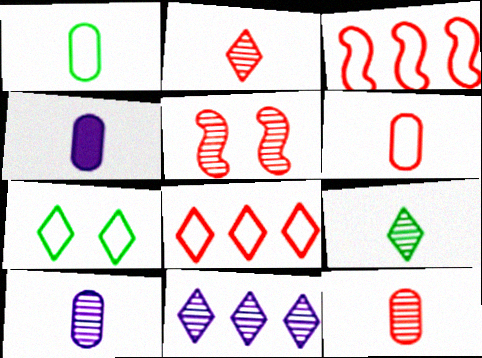[[1, 4, 12]]